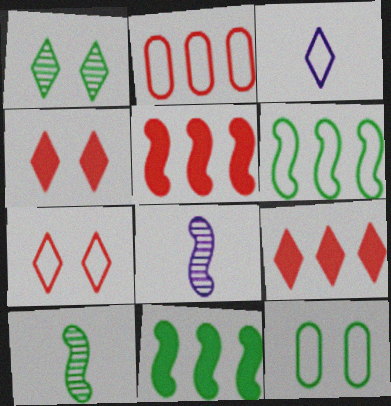[[1, 3, 9], 
[8, 9, 12]]